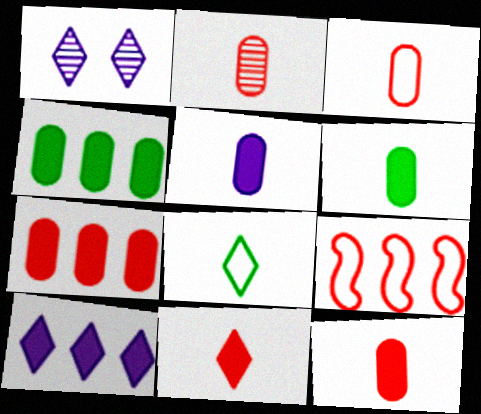[[1, 6, 9], 
[2, 3, 12], 
[5, 6, 12]]